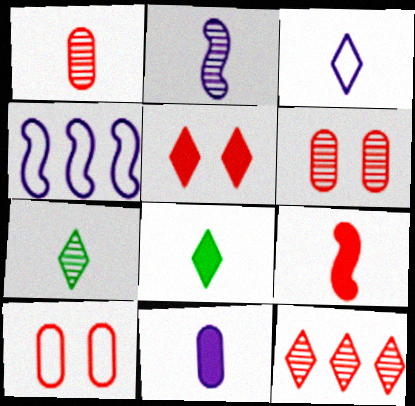[[1, 2, 7], 
[2, 3, 11], 
[4, 6, 8], 
[8, 9, 11], 
[9, 10, 12]]